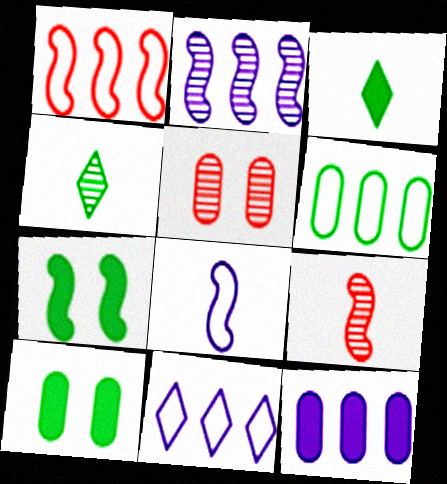[[1, 6, 11], 
[2, 4, 5], 
[2, 11, 12], 
[4, 6, 7], 
[9, 10, 11]]